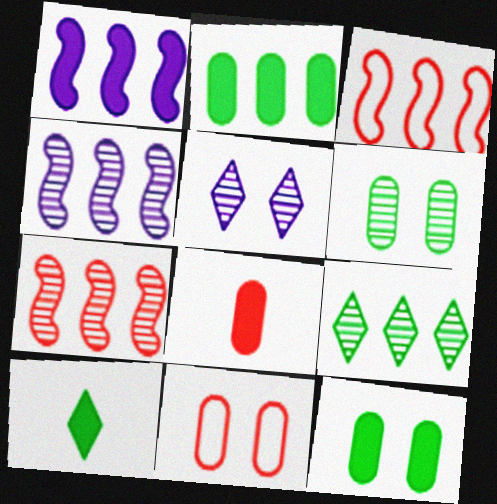[[4, 10, 11]]